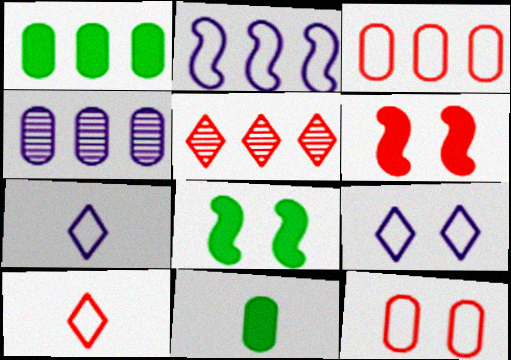[[1, 2, 5], 
[1, 3, 4], 
[4, 8, 10], 
[4, 11, 12]]